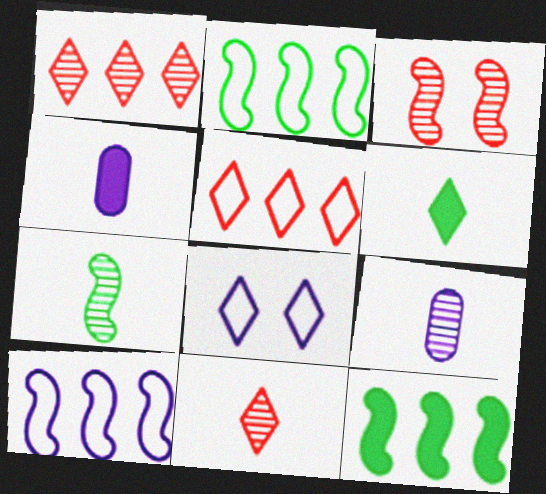[[1, 6, 8], 
[7, 9, 11]]